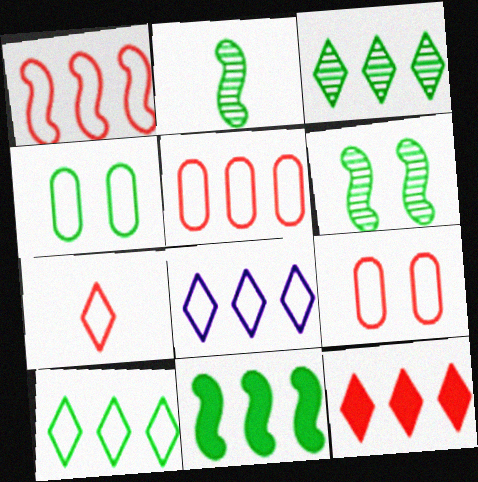[[1, 7, 9], 
[3, 8, 12]]